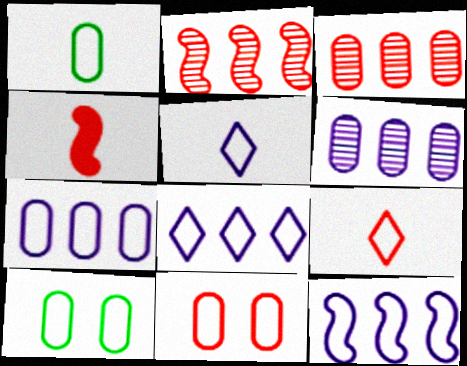[[1, 7, 11], 
[7, 8, 12], 
[9, 10, 12]]